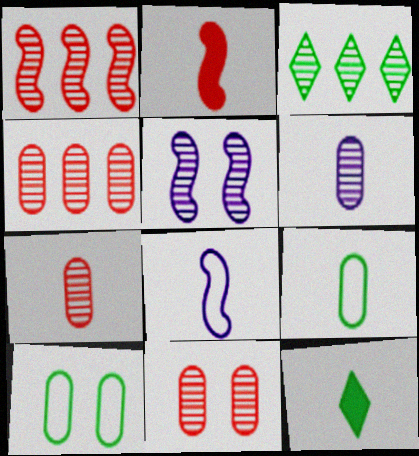[[3, 5, 7], 
[4, 7, 11], 
[7, 8, 12]]